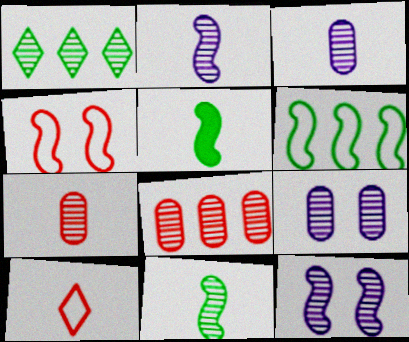[[1, 7, 12], 
[3, 5, 10]]